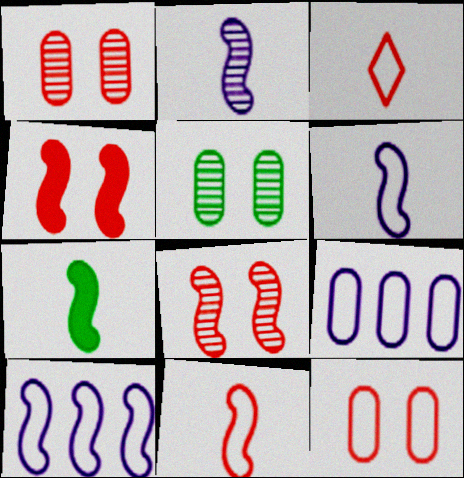[[2, 7, 11], 
[7, 8, 10]]